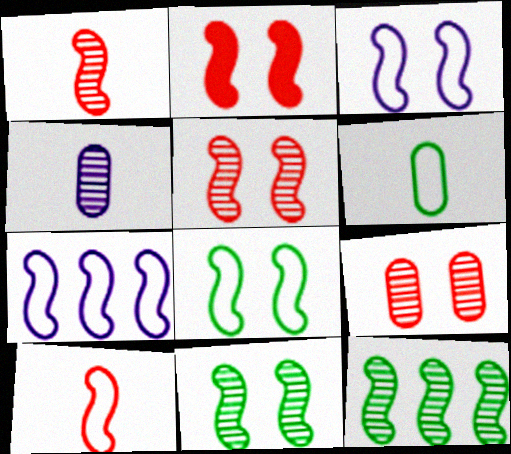[[2, 3, 11], 
[7, 8, 10]]